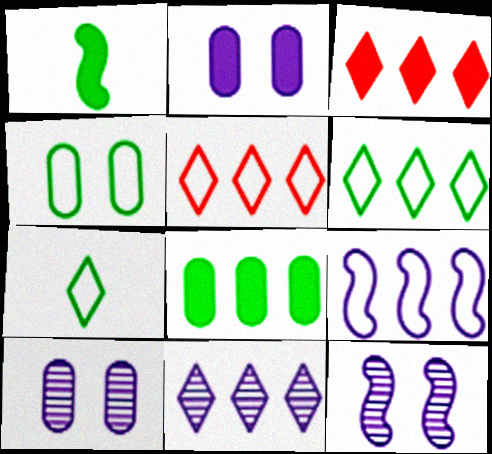[[1, 2, 3], 
[1, 5, 10], 
[3, 6, 11]]